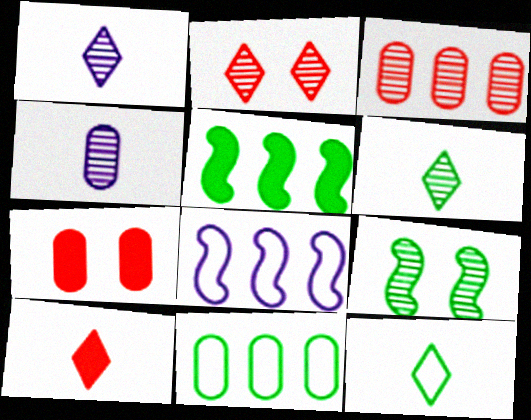[[1, 3, 9], 
[1, 10, 12], 
[4, 7, 11], 
[6, 7, 8]]